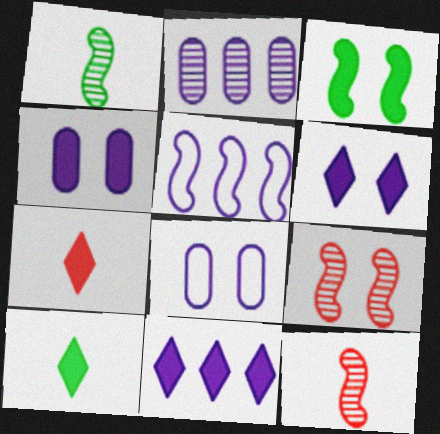[[2, 5, 11], 
[3, 5, 12]]